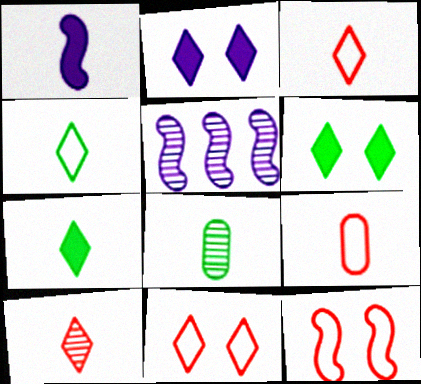[[1, 3, 8], 
[5, 6, 9]]